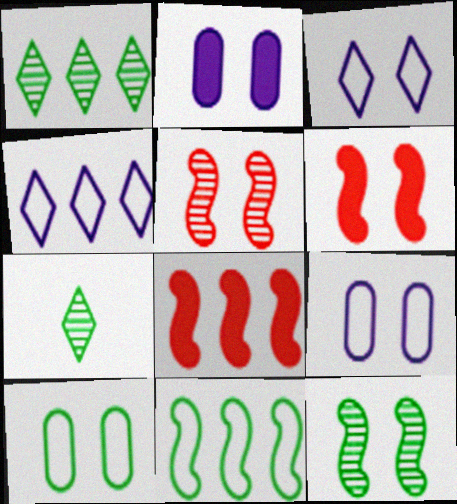[[7, 8, 9]]